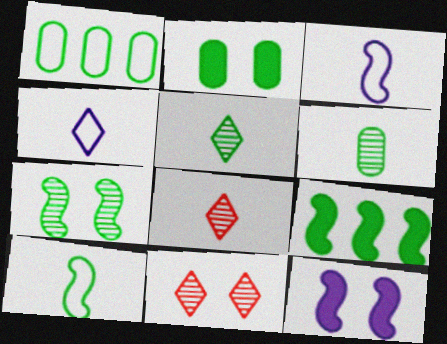[[1, 2, 6], 
[1, 8, 12], 
[7, 9, 10]]